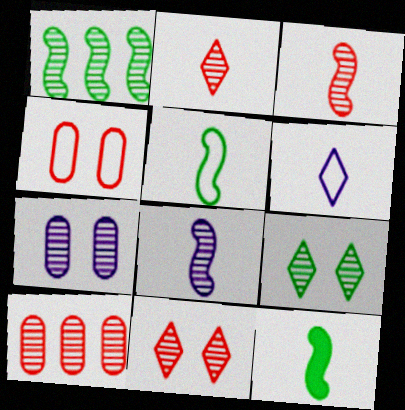[[1, 2, 7], 
[3, 10, 11], 
[8, 9, 10]]